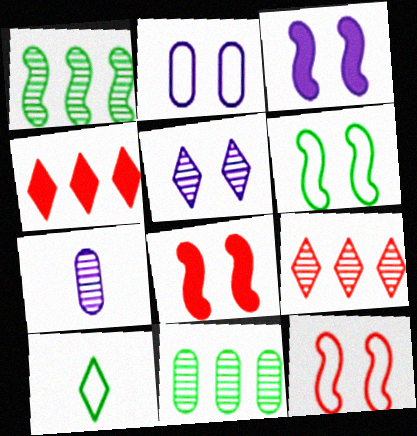[[2, 3, 5], 
[4, 5, 10], 
[4, 6, 7]]